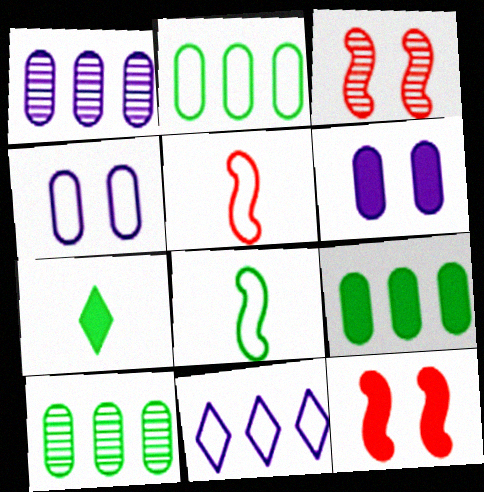[[2, 9, 10]]